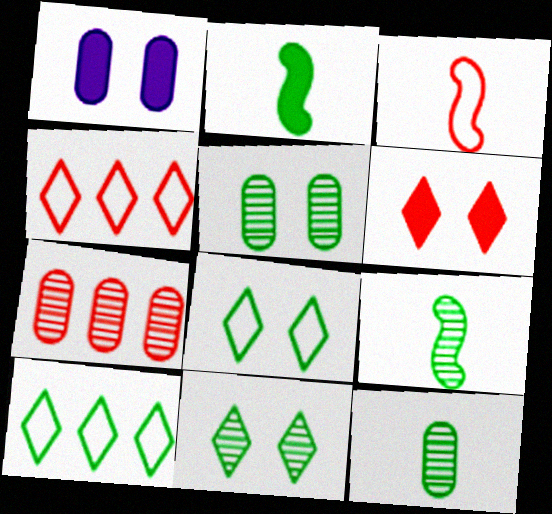[[1, 4, 9], 
[2, 5, 10], 
[3, 6, 7]]